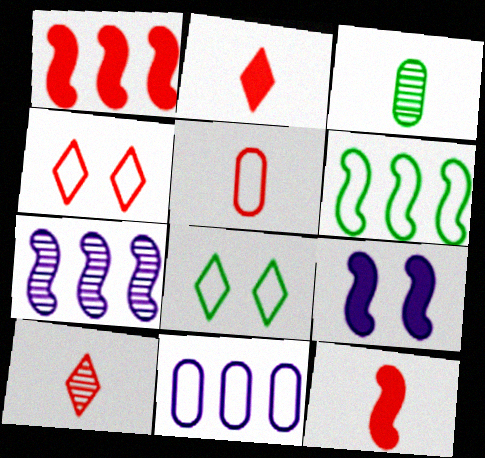[[1, 6, 7], 
[5, 10, 12]]